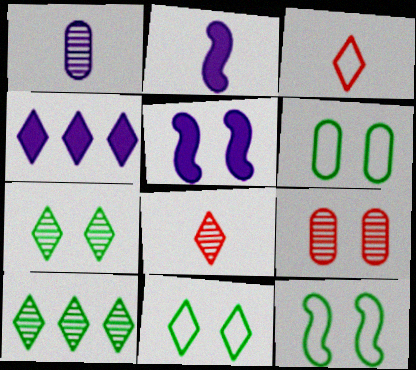[[3, 4, 7], 
[4, 8, 11], 
[5, 9, 11], 
[6, 11, 12]]